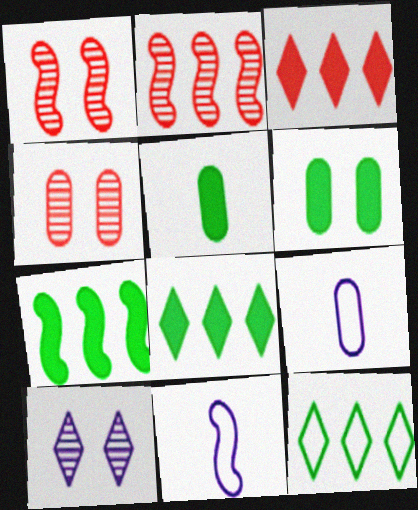[[1, 7, 11], 
[1, 8, 9], 
[4, 8, 11]]